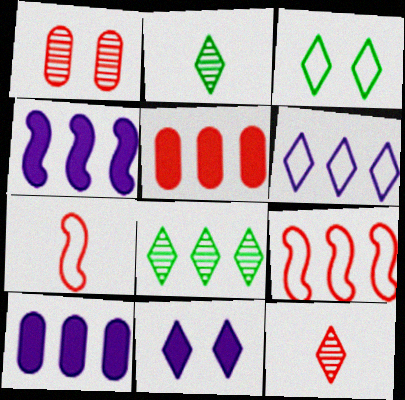[[8, 9, 10]]